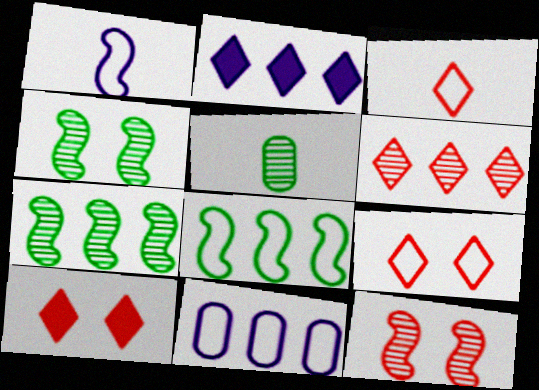[[3, 6, 10]]